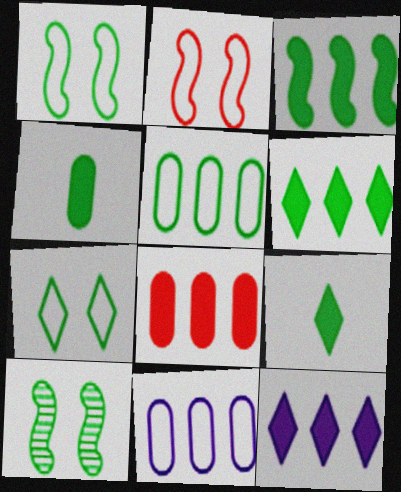[[3, 8, 12], 
[5, 9, 10]]